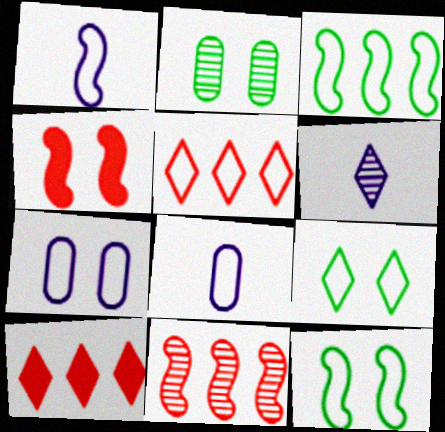[[1, 2, 10], 
[2, 6, 11], 
[5, 8, 12], 
[6, 9, 10]]